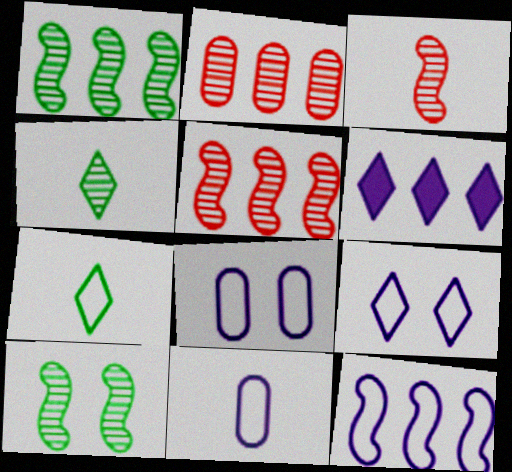[[9, 11, 12]]